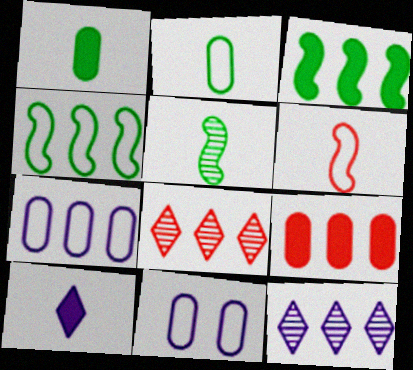[[3, 7, 8], 
[4, 9, 12]]